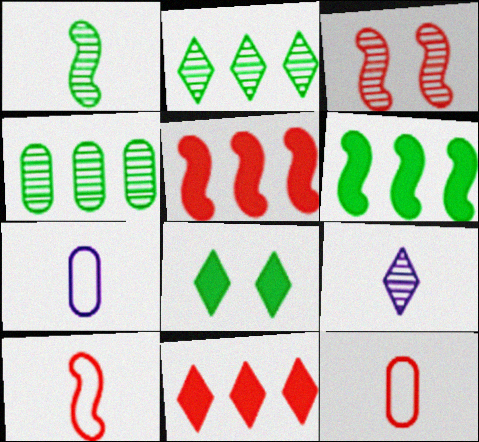[[3, 4, 9], 
[3, 5, 10], 
[3, 11, 12]]